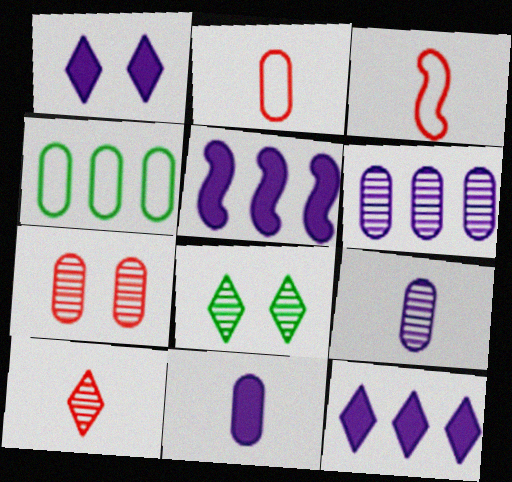[[1, 5, 11], 
[2, 5, 8], 
[4, 7, 11]]